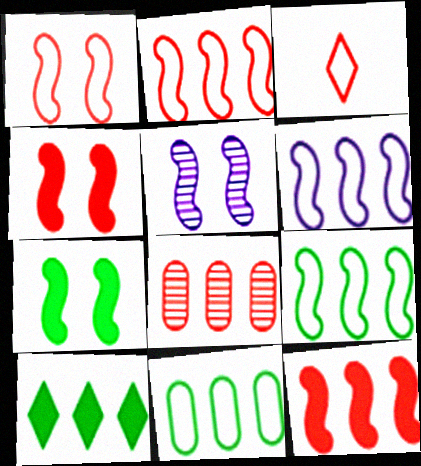[[1, 5, 7], 
[2, 6, 9], 
[3, 4, 8], 
[6, 8, 10]]